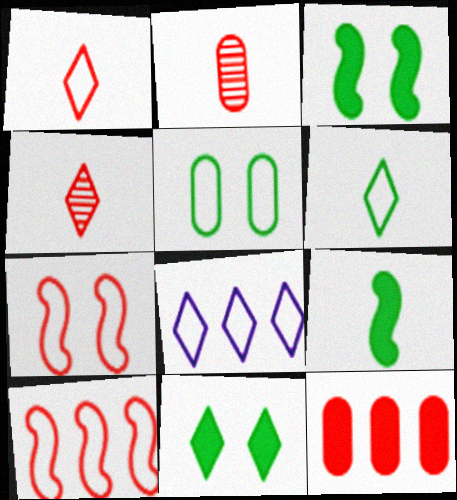[[2, 3, 8], 
[4, 7, 12], 
[4, 8, 11]]